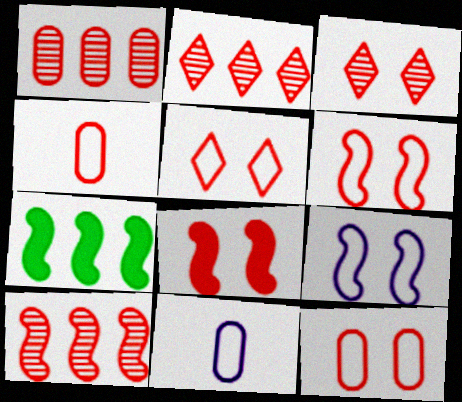[[1, 2, 10], 
[2, 4, 8], 
[3, 7, 11], 
[3, 8, 12], 
[5, 6, 12]]